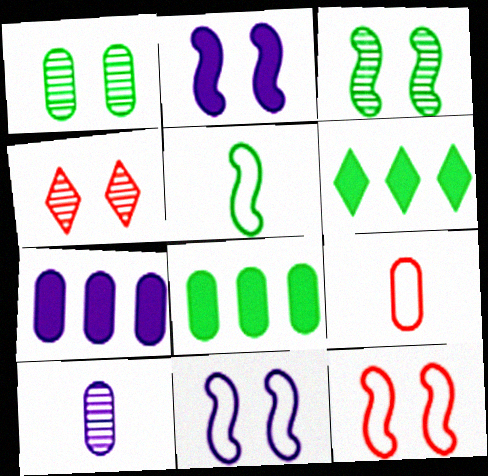[[1, 5, 6], 
[1, 7, 9], 
[2, 3, 12], 
[4, 5, 7], 
[6, 10, 12]]